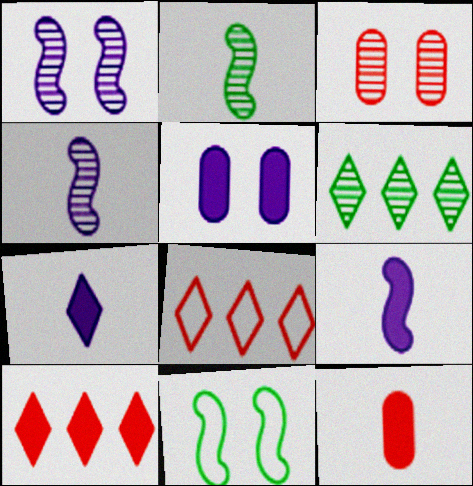[[2, 5, 8], 
[3, 4, 6]]